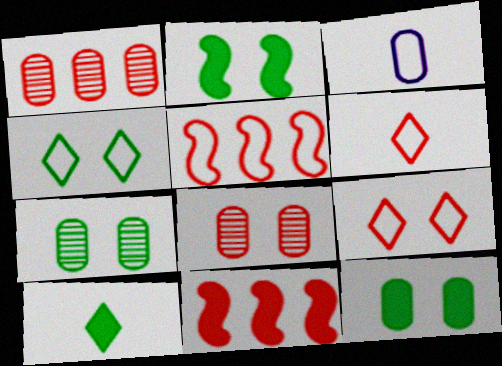[[1, 3, 12], 
[2, 4, 7], 
[3, 4, 5], 
[6, 8, 11]]